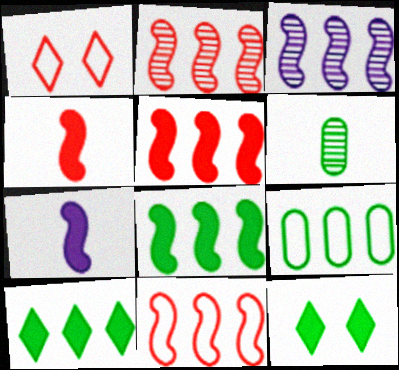[[2, 5, 11], 
[3, 8, 11]]